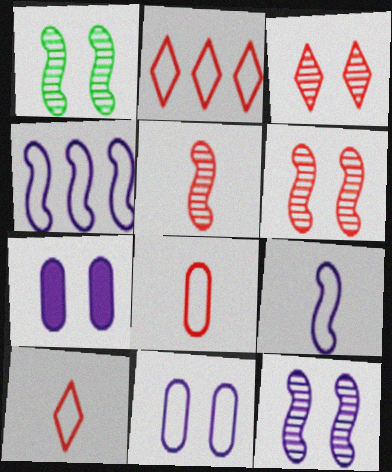[[1, 6, 12]]